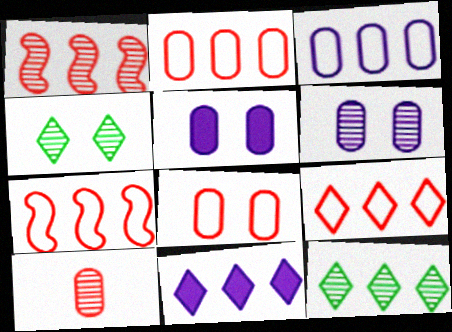[[2, 7, 9], 
[9, 11, 12]]